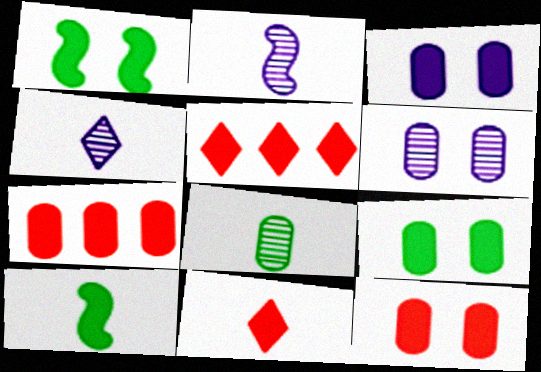[[3, 5, 10], 
[3, 9, 12]]